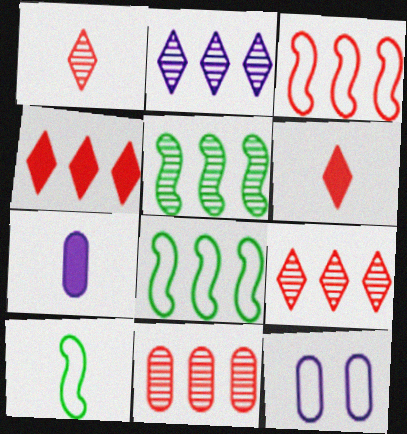[[1, 7, 10], 
[2, 5, 11], 
[3, 4, 11], 
[5, 6, 12]]